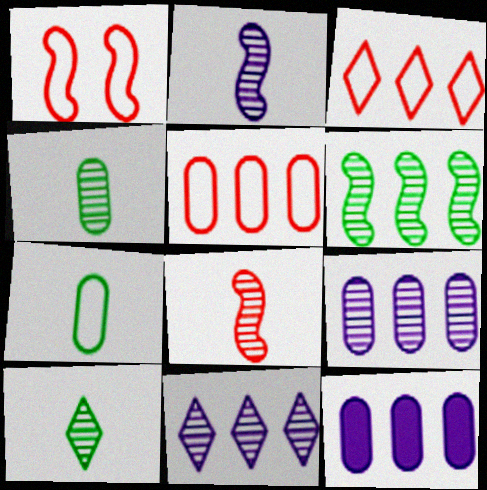[[1, 10, 12], 
[3, 6, 12]]